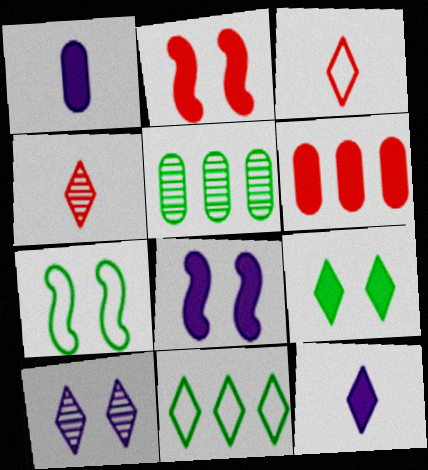[[3, 5, 8]]